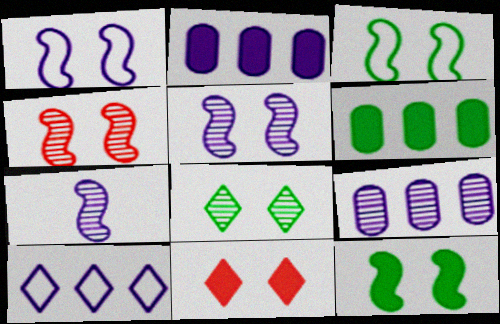[[1, 4, 12]]